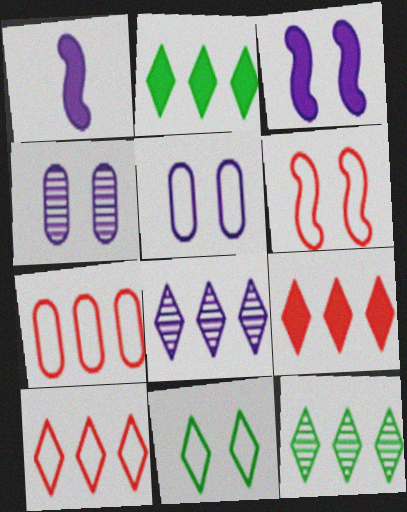[[1, 5, 8], 
[2, 8, 10], 
[5, 6, 11]]